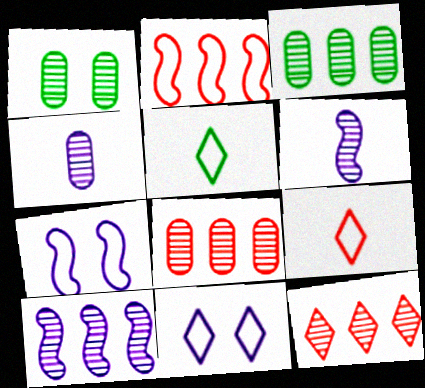[[1, 4, 8], 
[1, 6, 12], 
[3, 10, 12]]